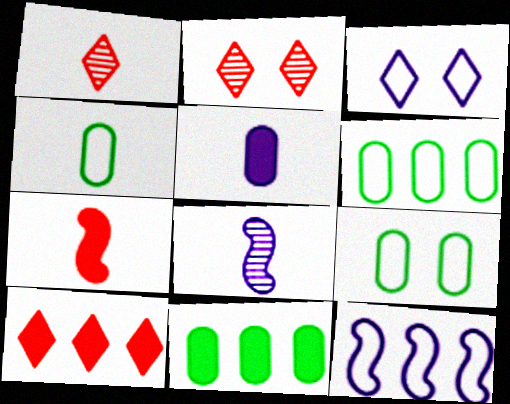[[4, 6, 9], 
[8, 9, 10]]